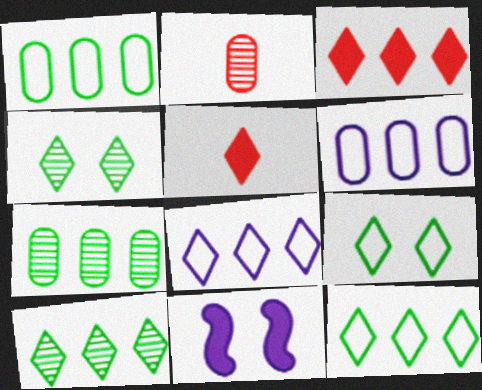[[2, 11, 12], 
[3, 8, 10], 
[4, 5, 8]]